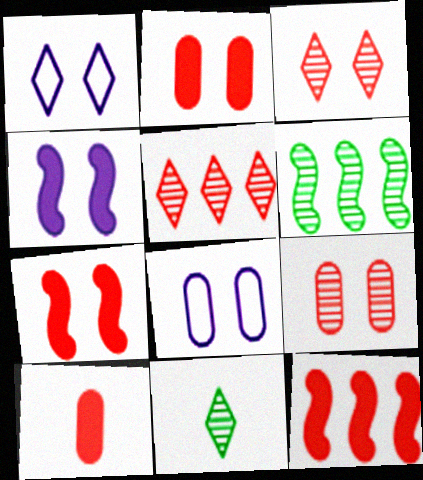[[1, 6, 10], 
[8, 11, 12]]